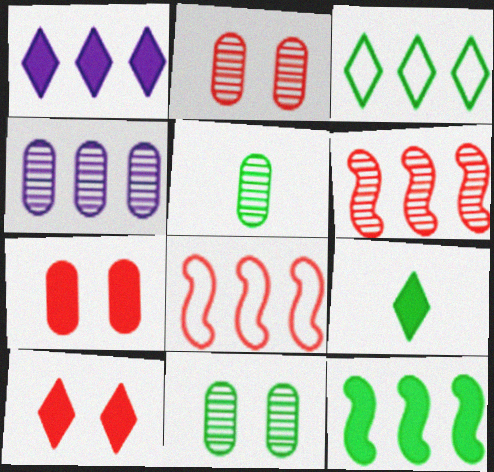[[1, 9, 10], 
[2, 4, 5]]